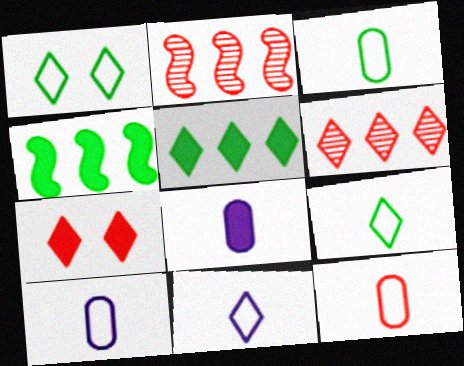[[1, 2, 8], 
[2, 7, 12], 
[3, 10, 12], 
[4, 7, 8]]